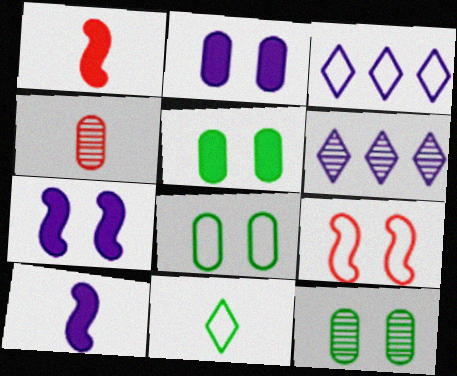[[1, 3, 12], 
[1, 6, 8], 
[4, 10, 11], 
[5, 8, 12]]